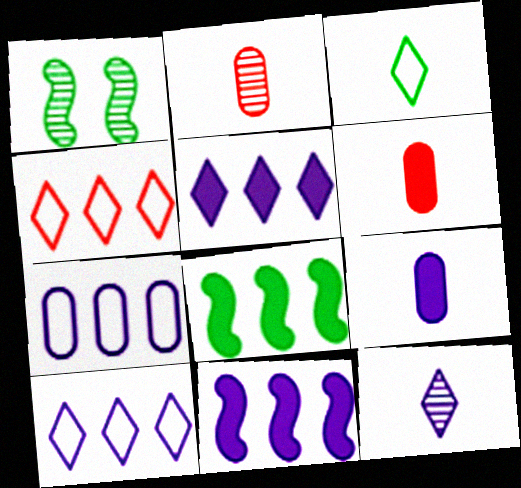[[1, 4, 9], 
[1, 6, 10]]